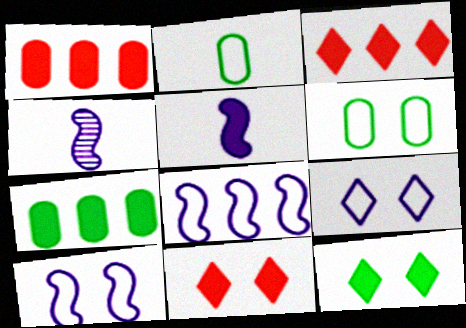[[1, 5, 12], 
[3, 4, 6], 
[5, 7, 11]]